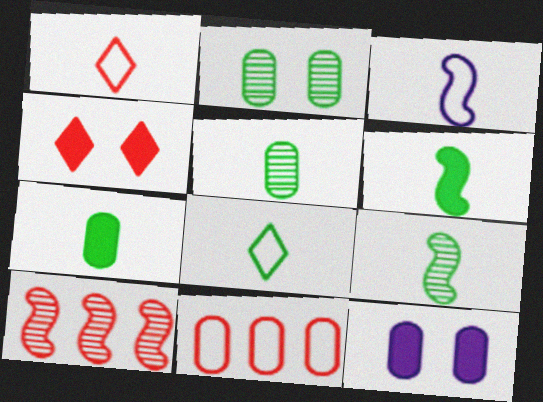[[5, 6, 8], 
[5, 11, 12], 
[7, 8, 9], 
[8, 10, 12]]